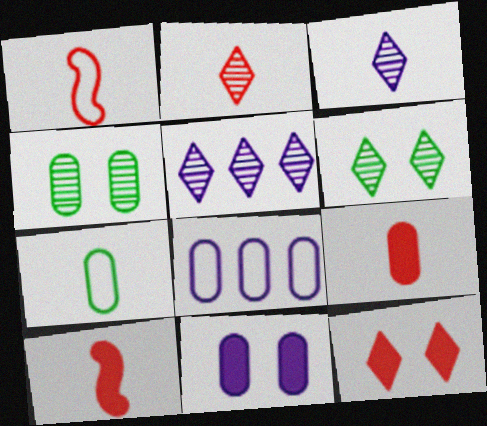[[1, 2, 9], 
[2, 5, 6], 
[3, 7, 10], 
[4, 8, 9], 
[6, 8, 10]]